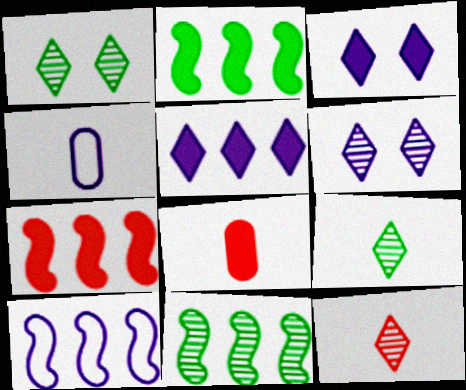[[1, 4, 7], 
[1, 8, 10], 
[2, 3, 8], 
[7, 10, 11]]